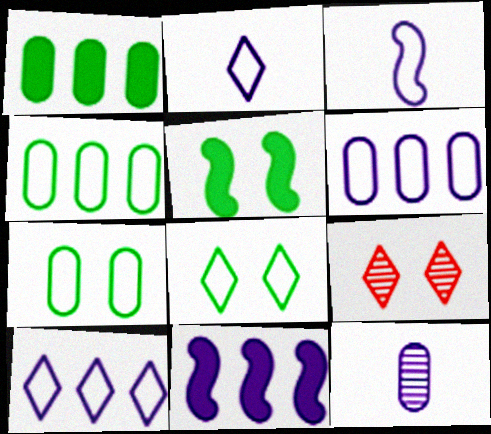[[1, 3, 9]]